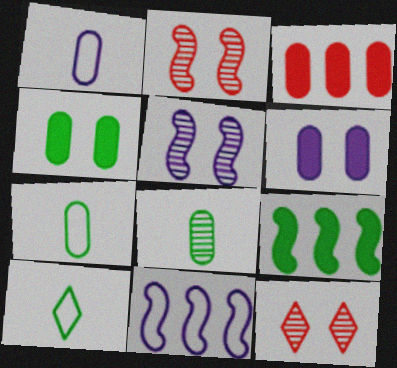[[1, 9, 12], 
[3, 5, 10]]